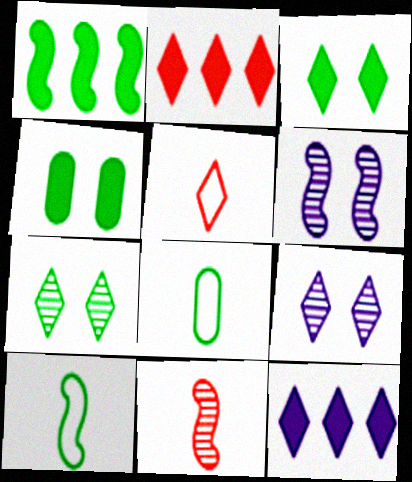[[1, 7, 8], 
[2, 6, 8], 
[5, 7, 12]]